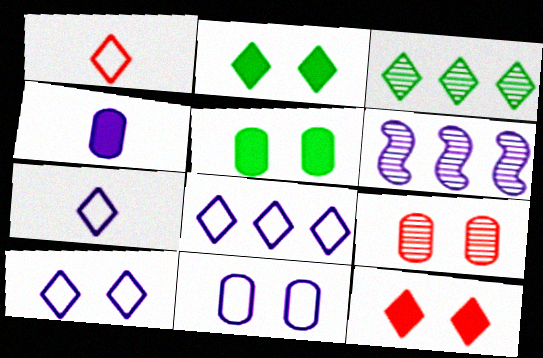[[1, 5, 6], 
[3, 7, 12], 
[4, 6, 10], 
[5, 9, 11], 
[7, 8, 10]]